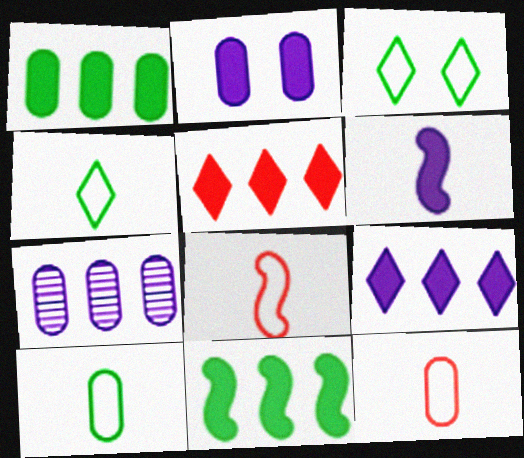[[2, 6, 9]]